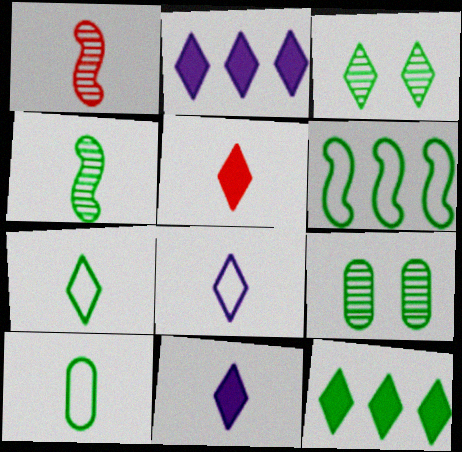[[1, 10, 11], 
[3, 7, 12]]